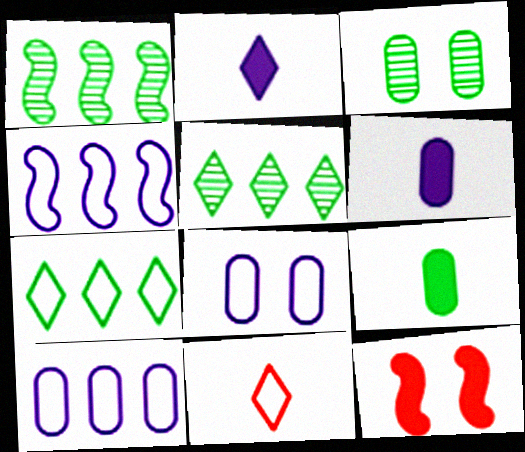[]